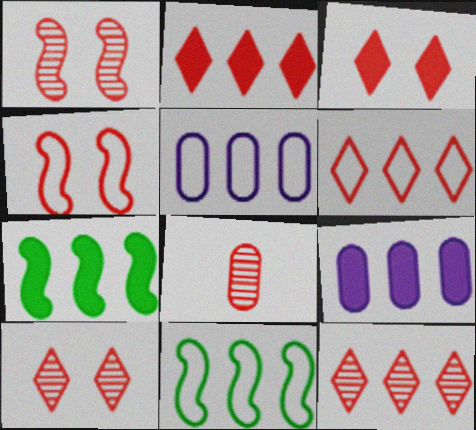[[1, 8, 12], 
[2, 4, 8], 
[2, 6, 12], 
[2, 7, 9], 
[5, 6, 11], 
[5, 7, 12], 
[9, 11, 12]]